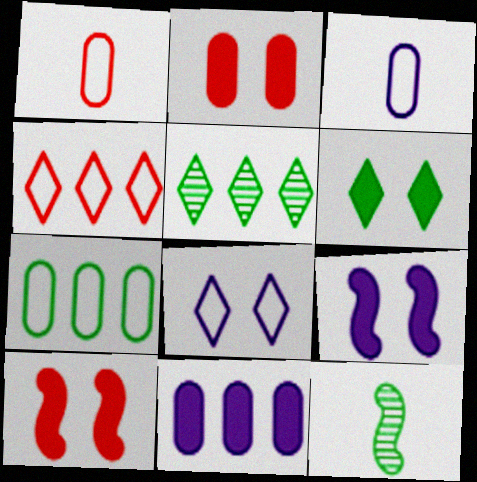[[1, 5, 9], 
[2, 6, 9], 
[3, 5, 10], 
[6, 7, 12]]